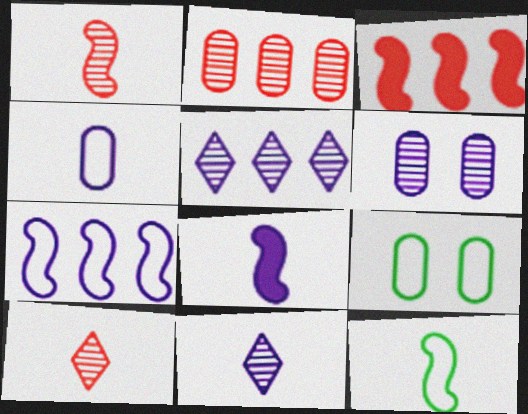[[1, 8, 12], 
[3, 9, 11], 
[4, 8, 11]]